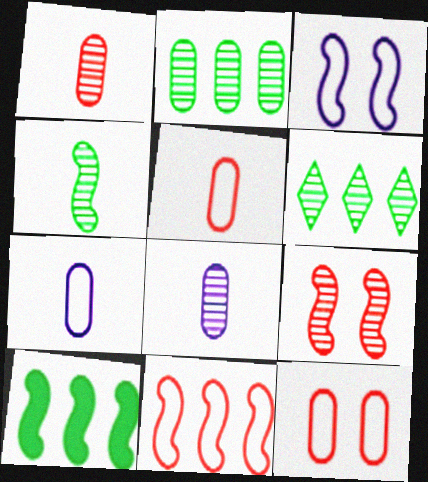[[6, 8, 9]]